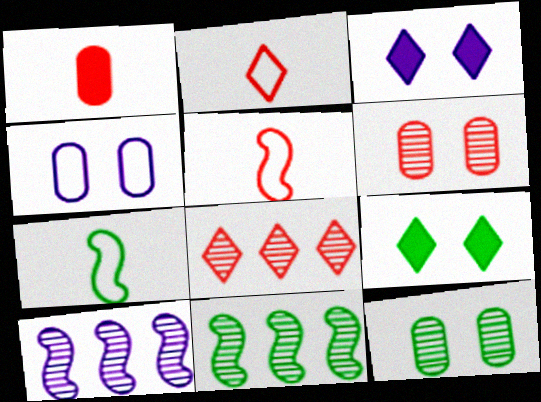[]